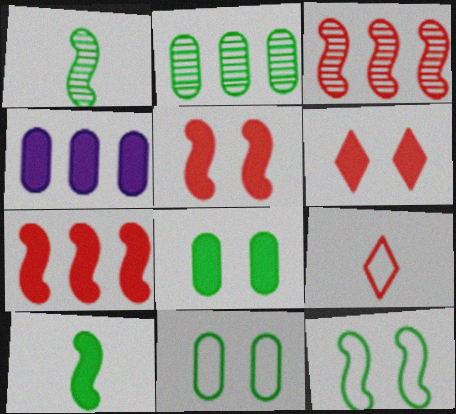[[4, 6, 10]]